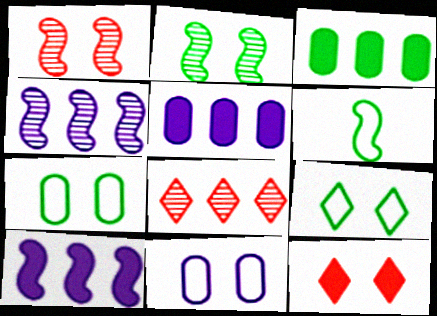[[1, 6, 10], 
[2, 11, 12]]